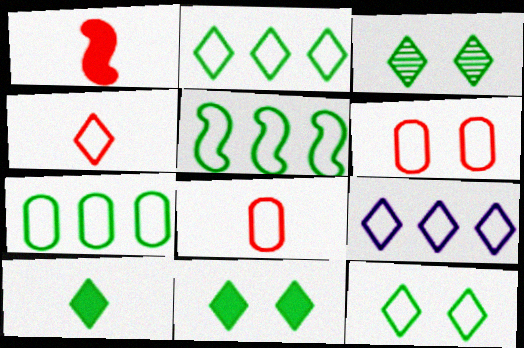[[2, 3, 10], 
[2, 5, 7], 
[3, 11, 12], 
[4, 9, 12]]